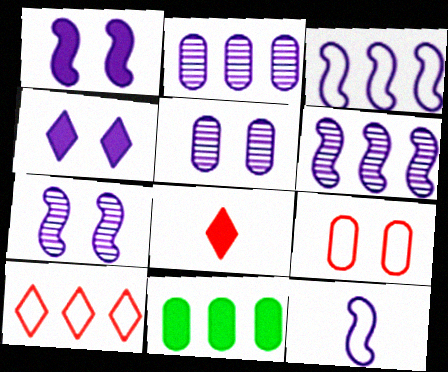[[1, 6, 12], 
[1, 8, 11], 
[2, 4, 12], 
[6, 10, 11]]